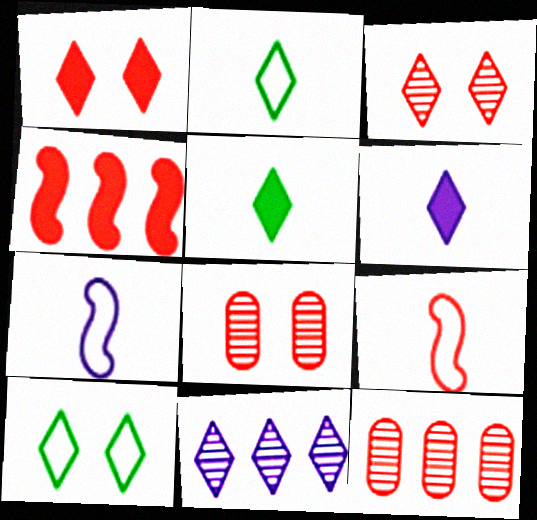[[1, 2, 11], 
[1, 9, 12]]